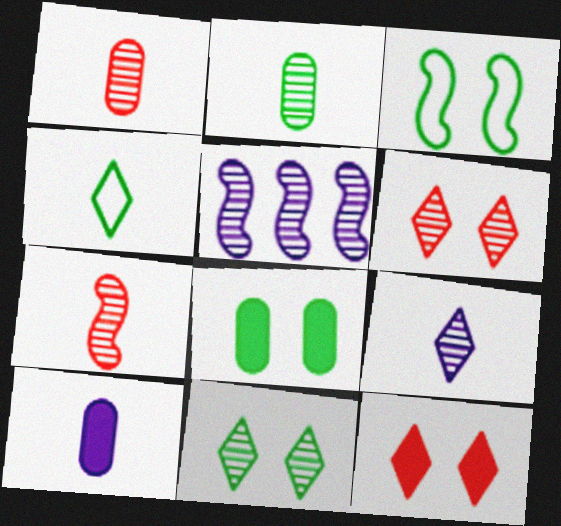[[1, 5, 11], 
[2, 5, 6], 
[2, 7, 9], 
[3, 8, 11], 
[4, 7, 10]]